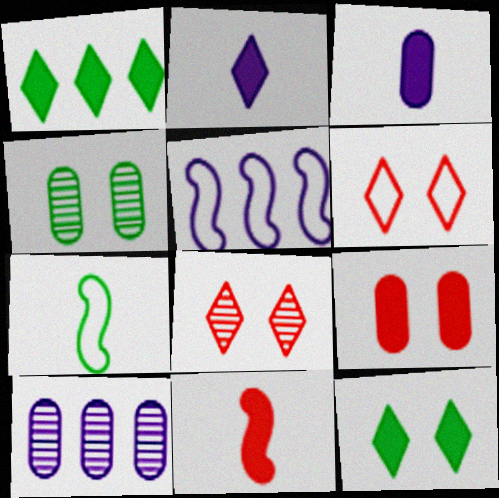[[1, 4, 7]]